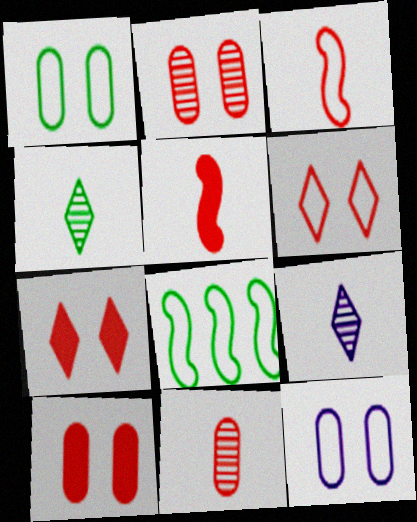[[8, 9, 10]]